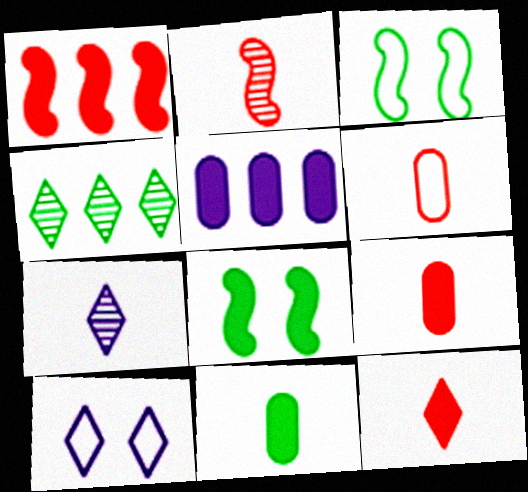[[2, 6, 12], 
[3, 4, 11], 
[4, 10, 12], 
[5, 8, 12]]